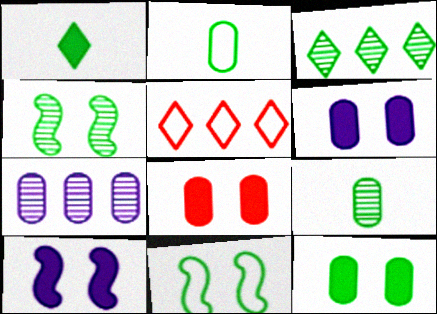[[2, 7, 8], 
[3, 4, 9], 
[5, 9, 10], 
[6, 8, 12]]